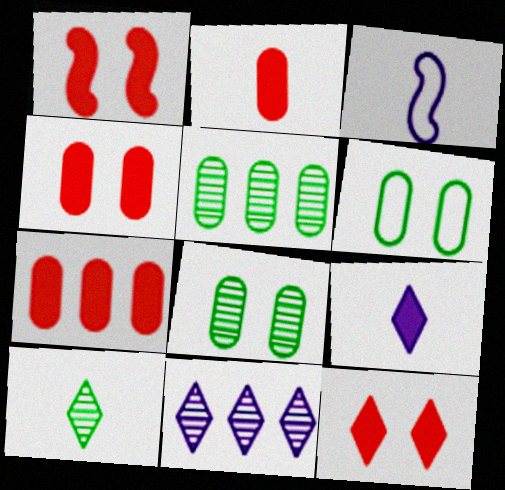[[1, 4, 12], 
[2, 3, 10], 
[2, 4, 7], 
[3, 5, 12]]